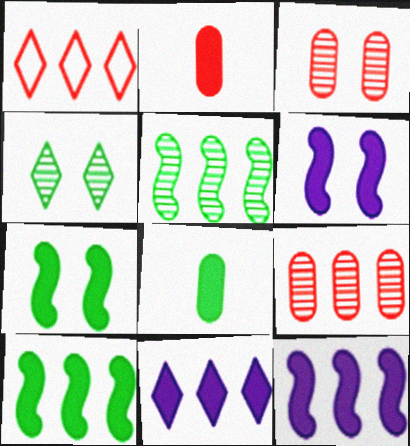[[2, 7, 11]]